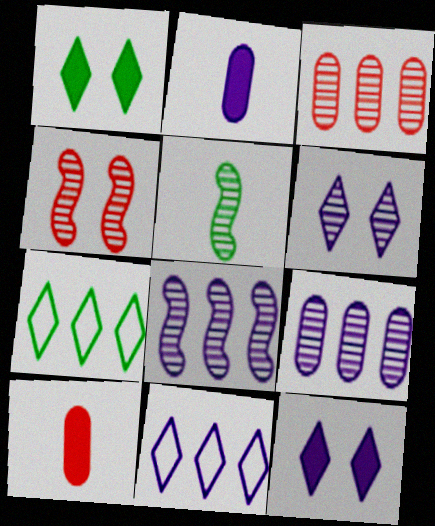[[2, 4, 7], 
[3, 5, 6], 
[4, 5, 8]]